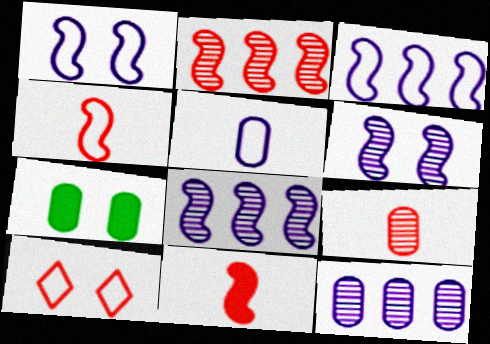[[6, 7, 10]]